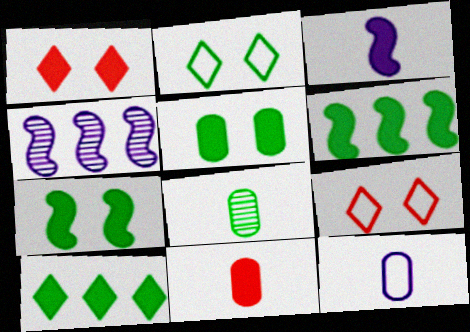[[2, 4, 11], 
[2, 6, 8], 
[8, 11, 12]]